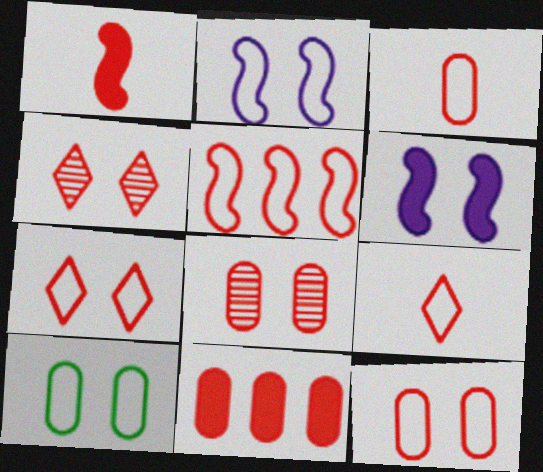[[2, 7, 10], 
[3, 5, 7], 
[3, 8, 11], 
[4, 6, 10], 
[5, 9, 12]]